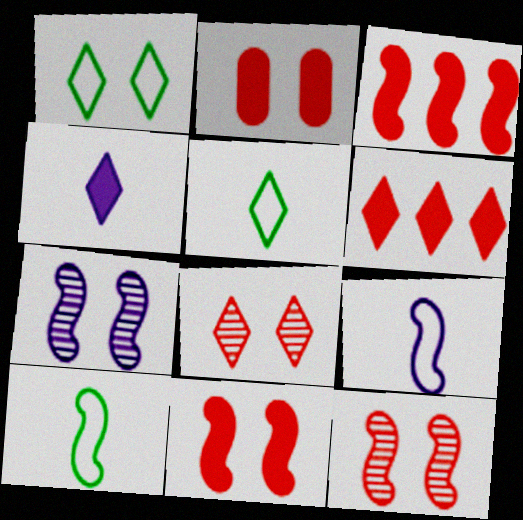[[1, 2, 7], 
[3, 7, 10]]